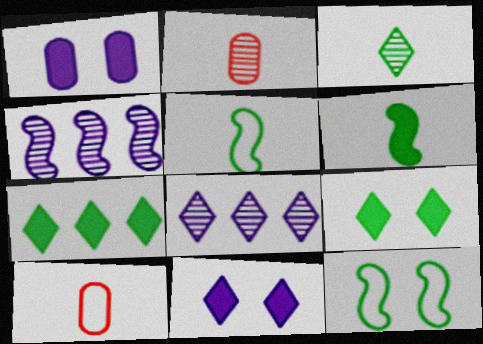[[4, 9, 10]]